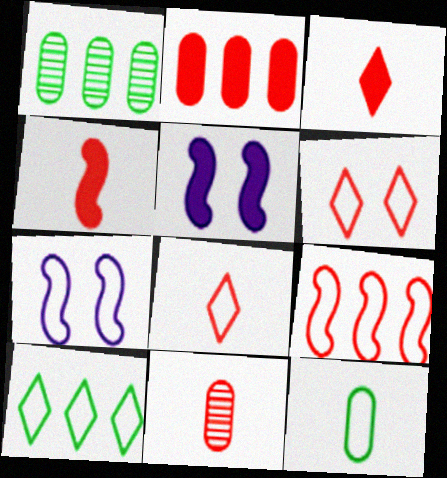[[1, 3, 7], 
[1, 5, 8], 
[4, 8, 11], 
[5, 10, 11]]